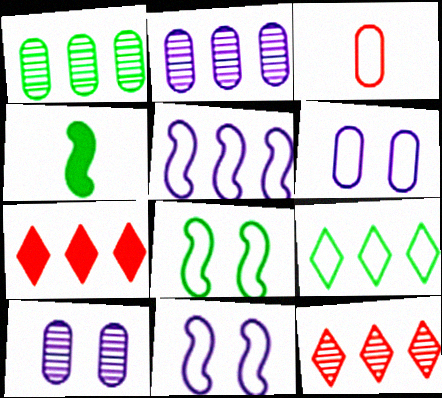[[1, 5, 7], 
[3, 9, 11], 
[4, 6, 12]]